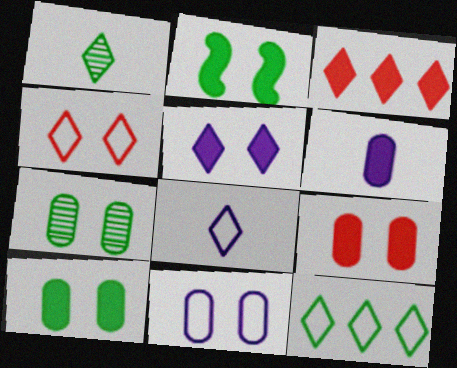[[2, 3, 6], 
[2, 5, 9], 
[4, 8, 12], 
[7, 9, 11]]